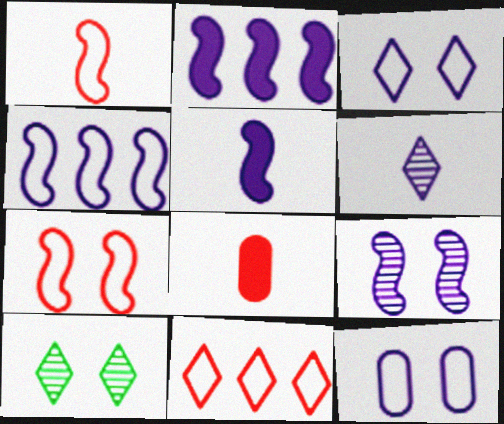[[2, 6, 12], 
[4, 5, 9], 
[4, 8, 10]]